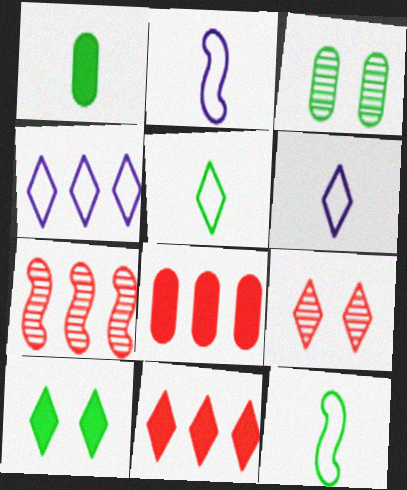[[2, 3, 11]]